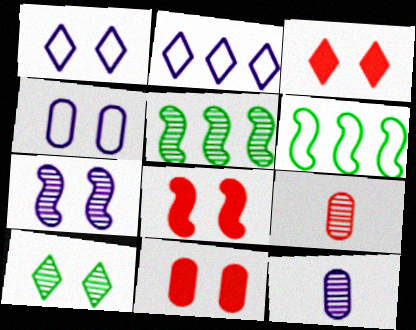[[1, 3, 10], 
[3, 6, 12], 
[3, 8, 11], 
[4, 8, 10]]